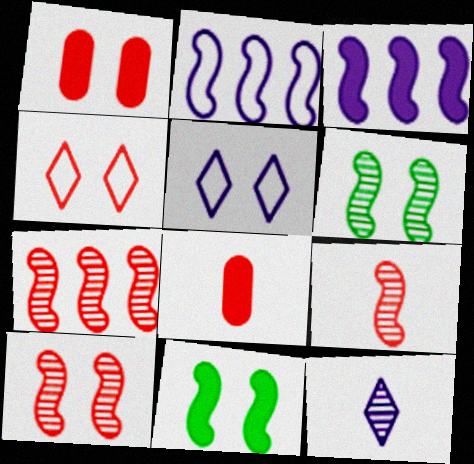[[1, 4, 10], 
[1, 5, 6], 
[2, 9, 11], 
[4, 7, 8], 
[7, 9, 10]]